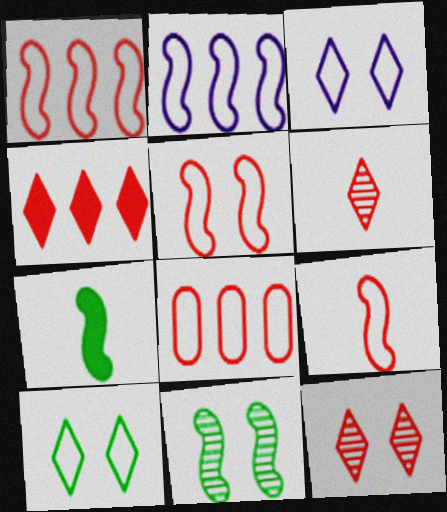[[1, 5, 9]]